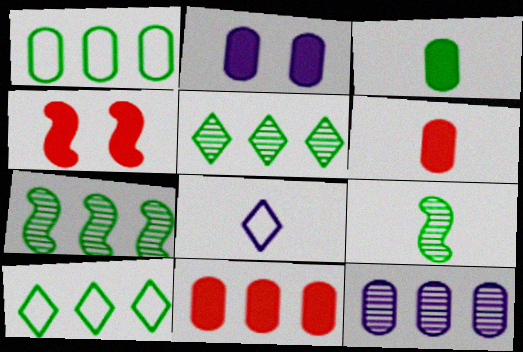[[1, 11, 12], 
[2, 3, 11], 
[6, 8, 9]]